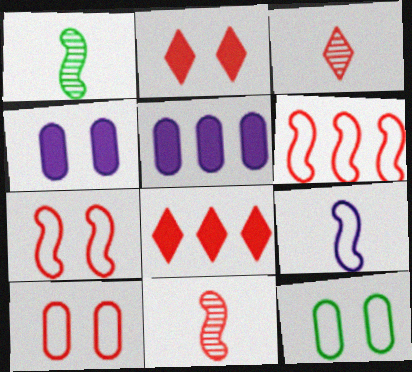[[8, 10, 11]]